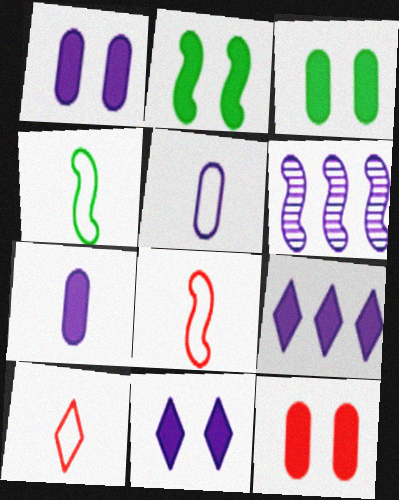[[1, 3, 12], 
[2, 6, 8], 
[2, 11, 12], 
[3, 6, 10], 
[4, 5, 10], 
[5, 6, 11]]